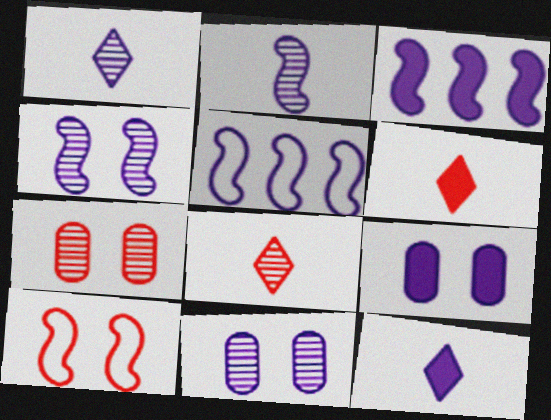[[1, 5, 9], 
[3, 9, 12], 
[5, 11, 12]]